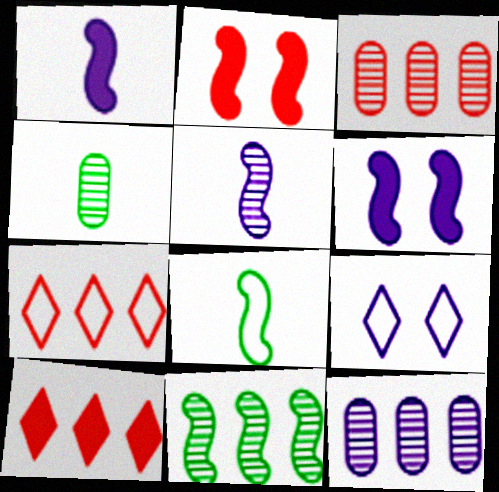[[1, 9, 12], 
[4, 6, 7]]